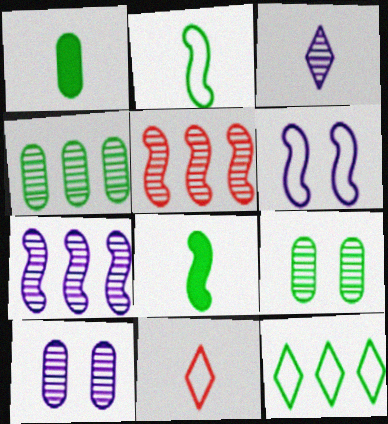[[3, 5, 9], 
[3, 7, 10], 
[5, 6, 8], 
[8, 9, 12]]